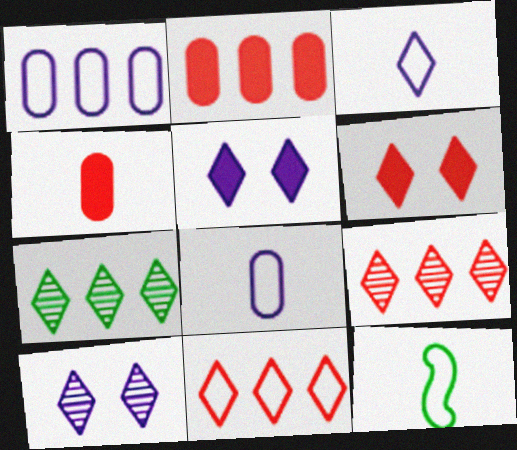[[2, 10, 12], 
[3, 6, 7]]